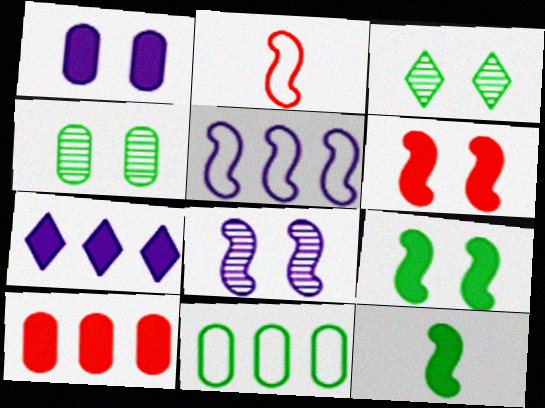[[2, 4, 7], 
[3, 11, 12]]